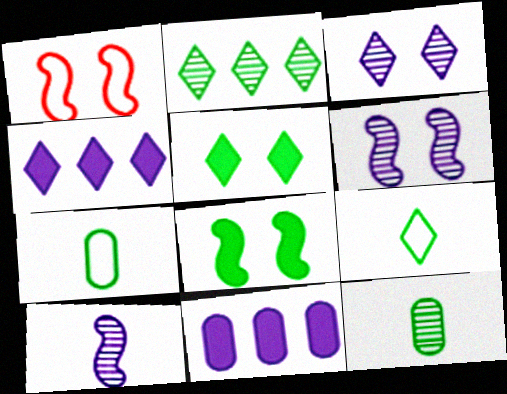[[1, 4, 12], 
[1, 6, 8], 
[2, 5, 9], 
[2, 7, 8]]